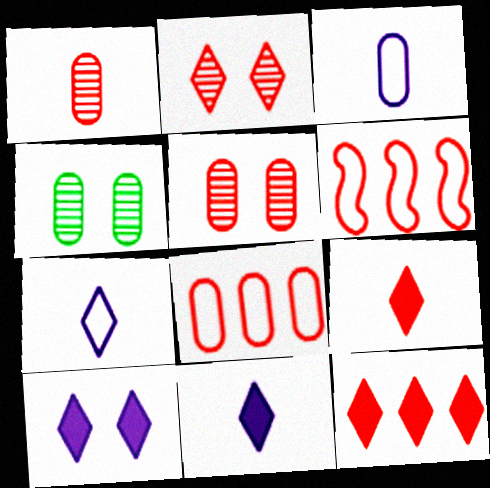[[4, 6, 11], 
[5, 6, 9]]